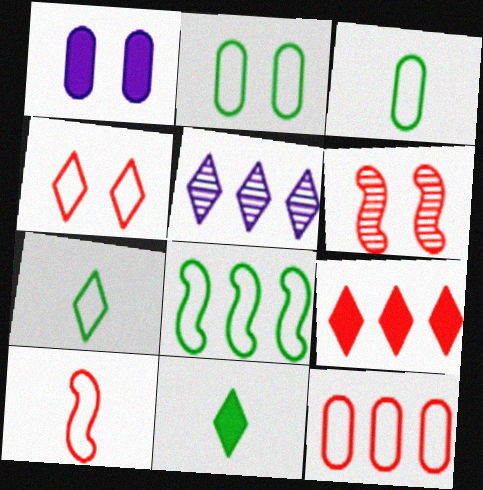[[2, 7, 8], 
[4, 5, 11], 
[4, 10, 12]]